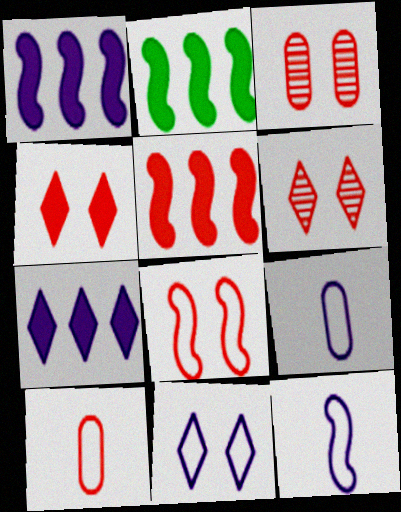[[1, 2, 5], 
[2, 6, 9], 
[3, 4, 8], 
[5, 6, 10]]